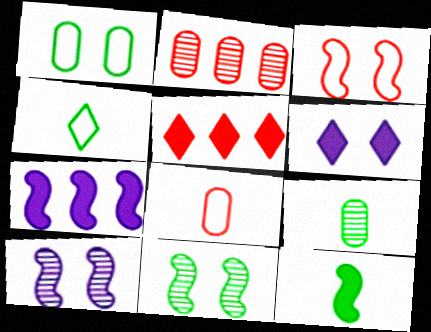[[4, 9, 12]]